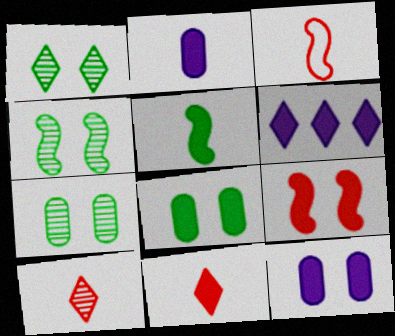[[1, 4, 7], 
[2, 5, 11], 
[3, 6, 7]]